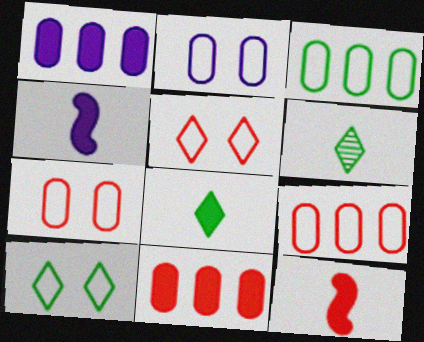[]